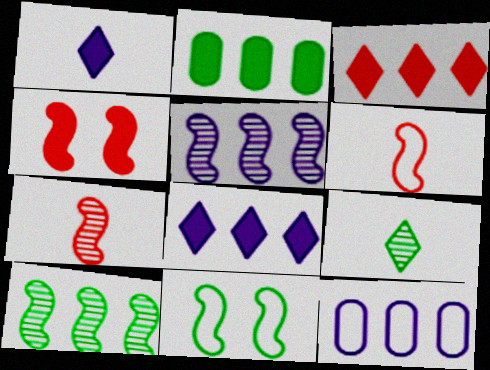[[1, 2, 4], 
[2, 9, 11], 
[3, 10, 12], 
[4, 9, 12], 
[5, 8, 12]]